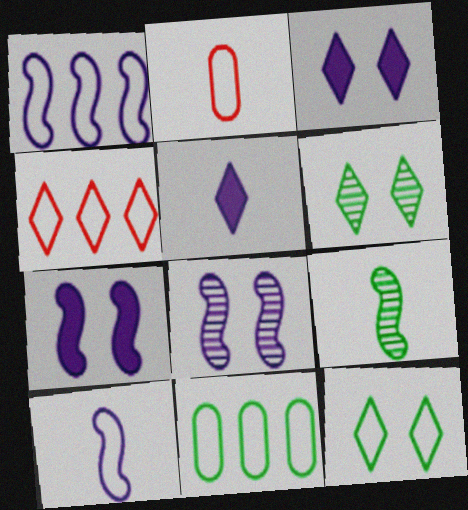[[1, 2, 12], 
[1, 4, 11], 
[2, 5, 9], 
[4, 5, 6]]